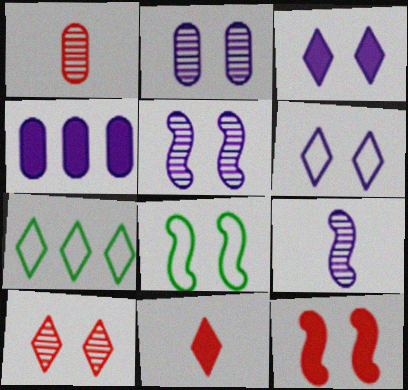[[4, 6, 9], 
[5, 8, 12]]